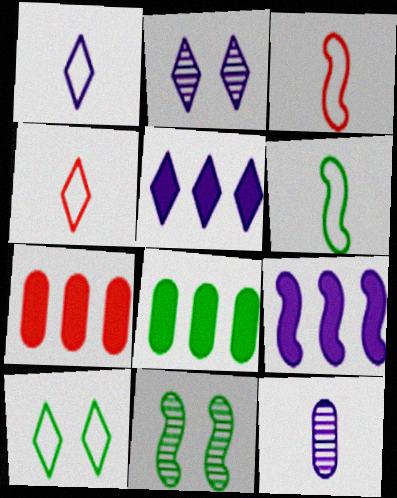[[1, 2, 5], 
[1, 7, 11], 
[2, 3, 8], 
[2, 6, 7], 
[3, 9, 11]]